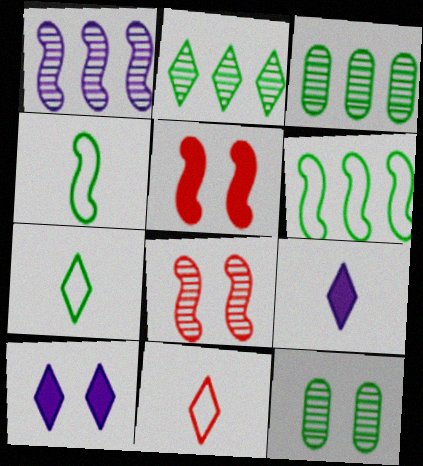[[1, 4, 5], 
[2, 10, 11]]